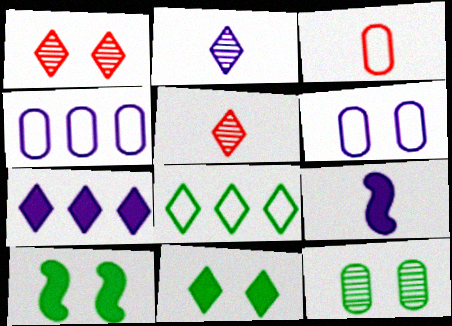[[1, 6, 10], 
[4, 5, 10]]